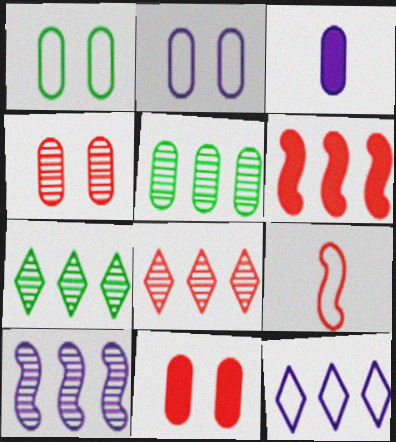[[1, 9, 12], 
[5, 6, 12], 
[5, 8, 10], 
[8, 9, 11]]